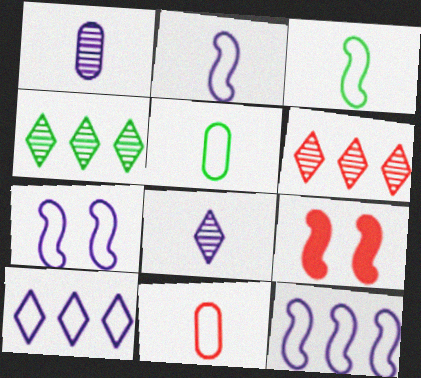[[2, 7, 12], 
[6, 9, 11]]